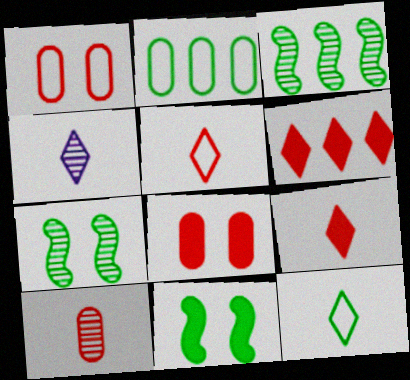[[4, 9, 12]]